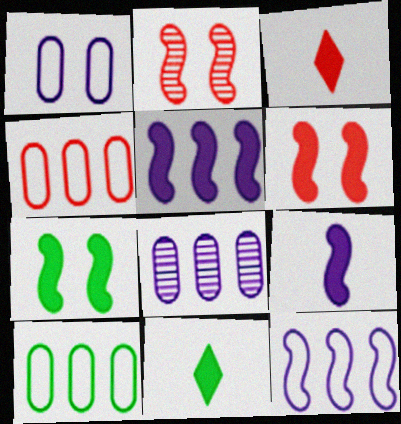[[2, 3, 4]]